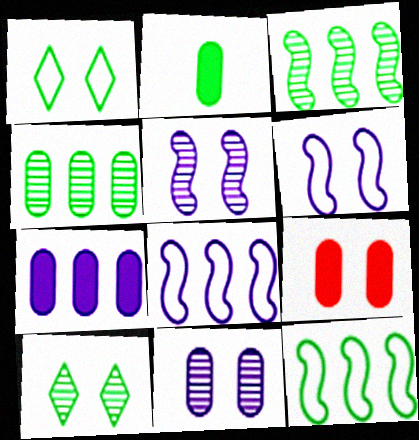[[1, 2, 3], 
[1, 5, 9], 
[2, 7, 9], 
[2, 10, 12], 
[6, 9, 10]]